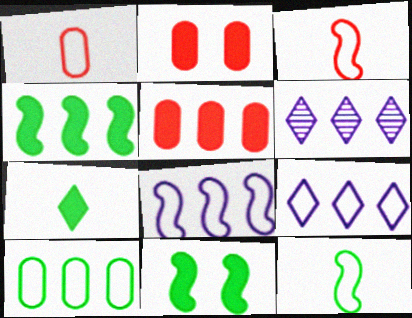[[1, 6, 11], 
[2, 6, 12]]